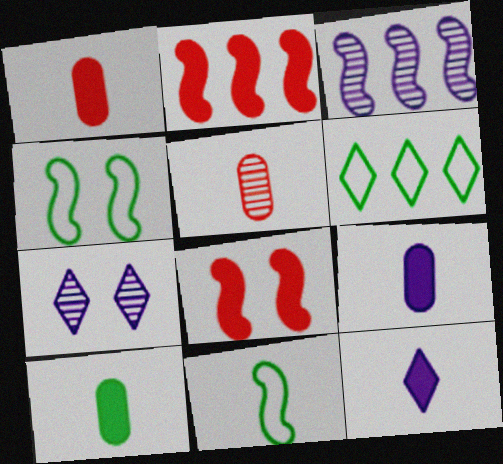[[1, 9, 10], 
[3, 8, 11], 
[5, 11, 12]]